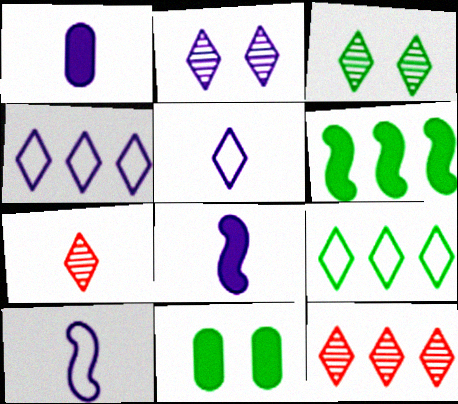[[10, 11, 12]]